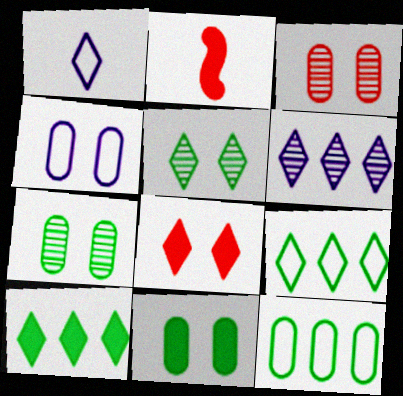[[3, 4, 11]]